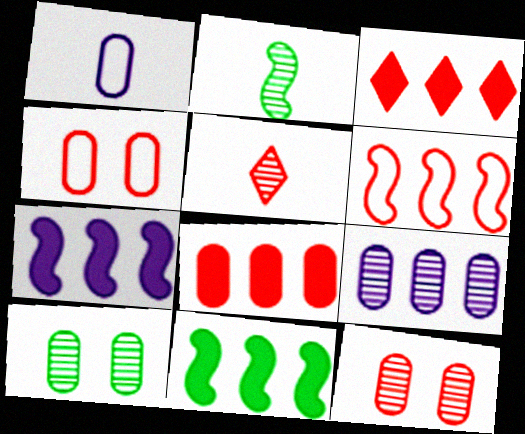[[1, 8, 10]]